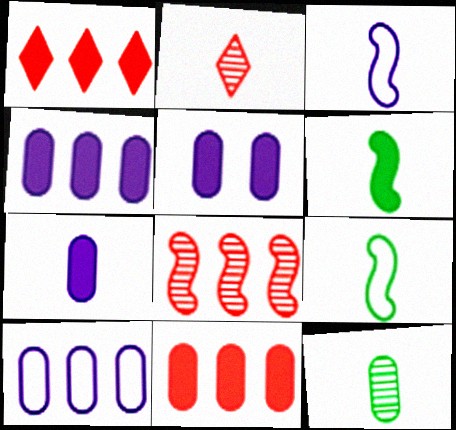[[1, 5, 6], 
[2, 7, 9], 
[4, 5, 7]]